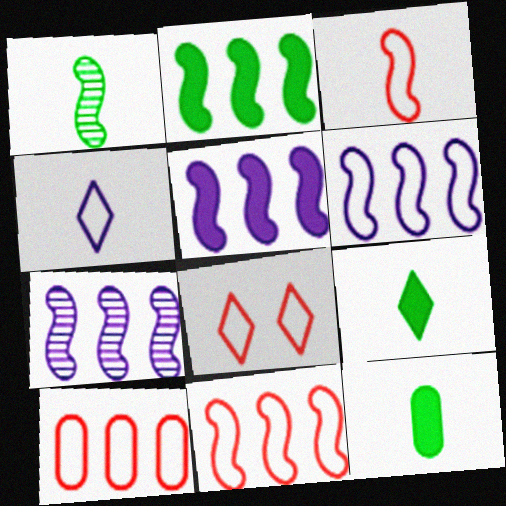[[2, 7, 11], 
[3, 8, 10], 
[5, 6, 7], 
[7, 8, 12]]